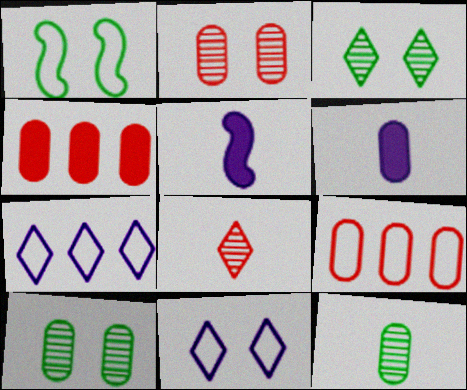[[3, 5, 9], 
[6, 9, 10]]